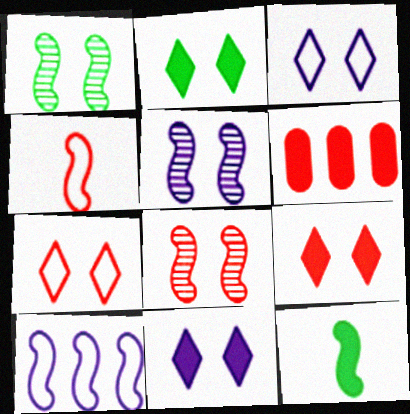[[1, 5, 8], 
[2, 9, 11], 
[6, 11, 12], 
[8, 10, 12]]